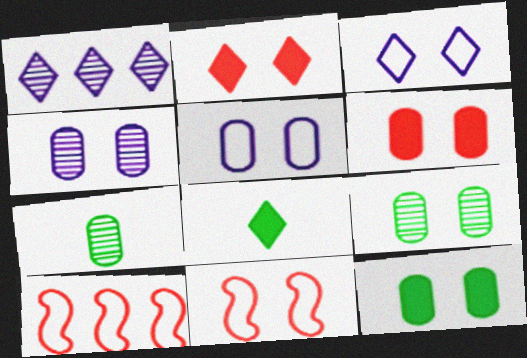[[4, 8, 10], 
[5, 6, 9]]